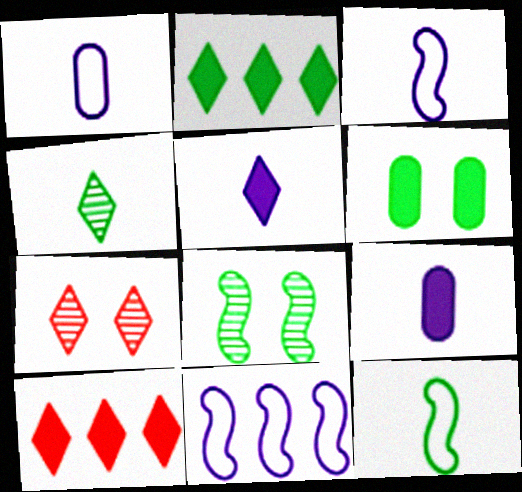[[1, 8, 10]]